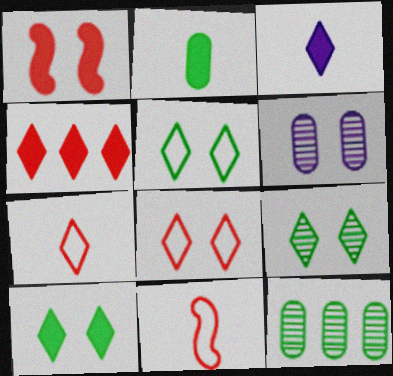[[1, 5, 6], 
[3, 4, 10], 
[5, 9, 10]]